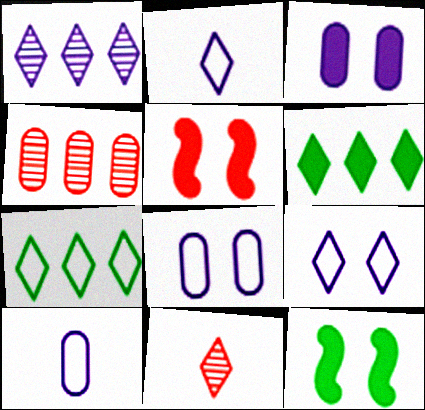[[2, 4, 12], 
[6, 9, 11]]